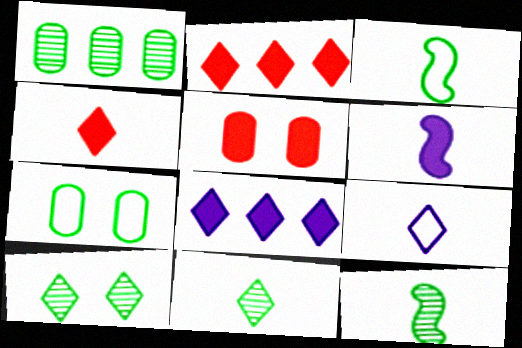[[1, 10, 12], 
[2, 9, 10], 
[4, 9, 11]]